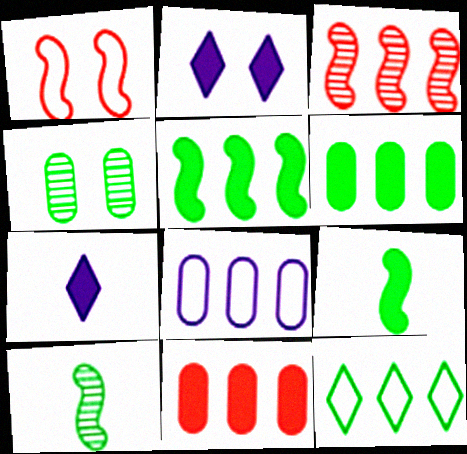[[1, 2, 4], 
[2, 9, 11], 
[4, 9, 12]]